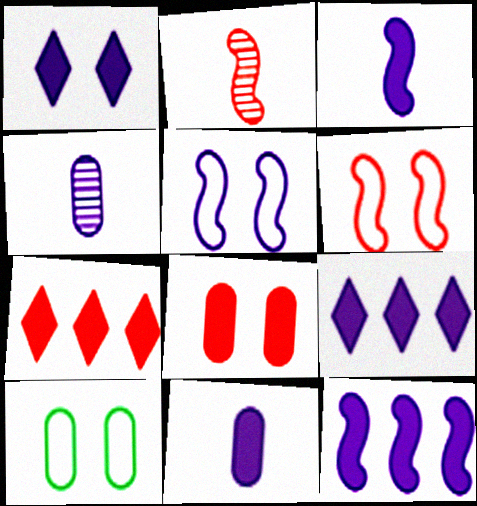[[1, 11, 12], 
[2, 9, 10], 
[4, 5, 9]]